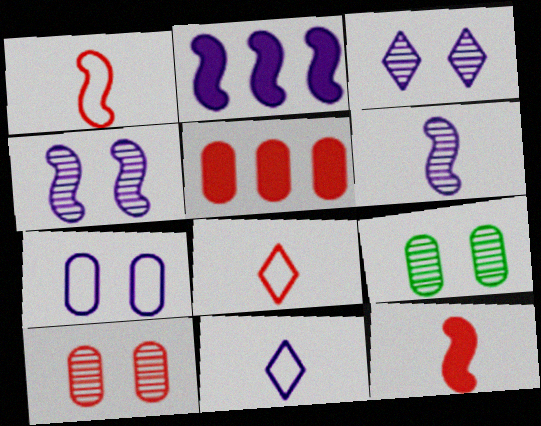[[2, 8, 9]]